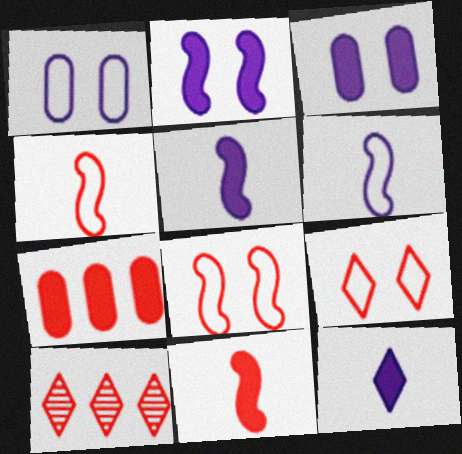[]